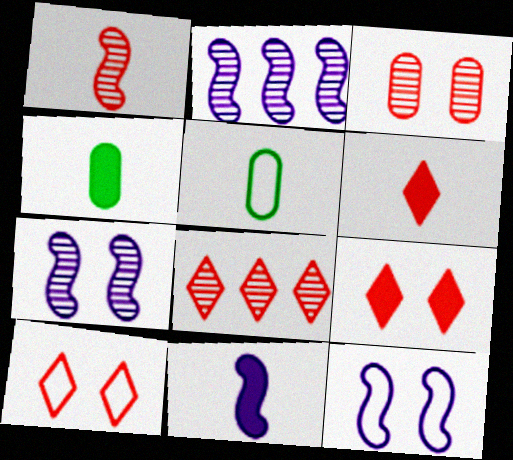[[1, 3, 8], 
[2, 4, 10], 
[2, 5, 9], 
[2, 11, 12], 
[4, 6, 11], 
[4, 8, 12], 
[6, 8, 10]]